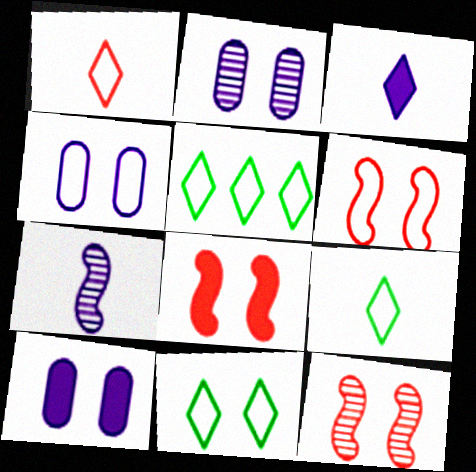[[2, 4, 10], 
[2, 8, 11], 
[4, 6, 11], 
[5, 9, 11], 
[6, 8, 12], 
[10, 11, 12]]